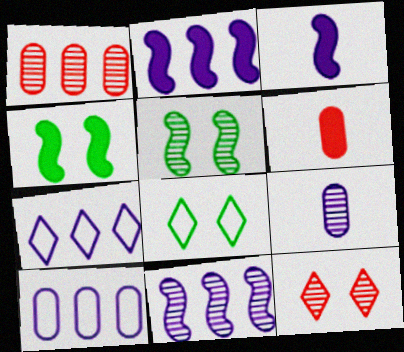[[1, 3, 8], 
[5, 6, 7], 
[6, 8, 11]]